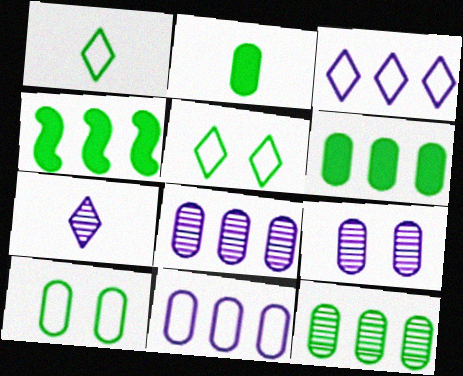[[2, 10, 12]]